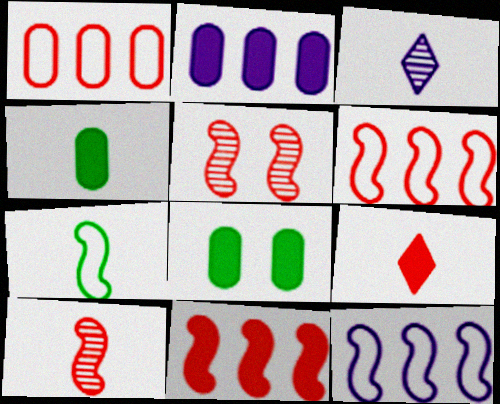[[1, 5, 9], 
[3, 6, 8]]